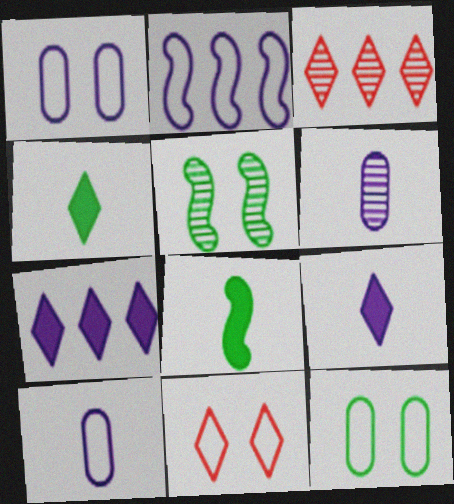[[1, 3, 8], 
[3, 5, 6]]